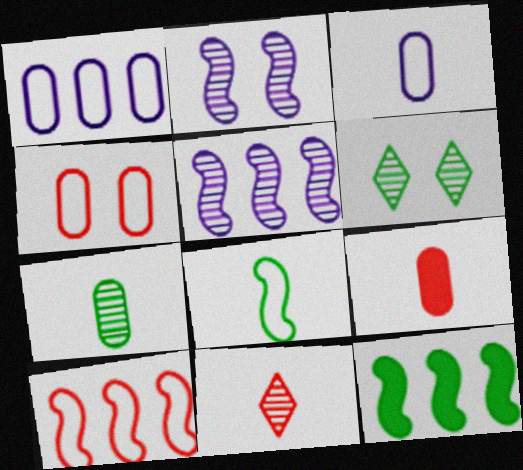[[3, 7, 9], 
[5, 10, 12]]